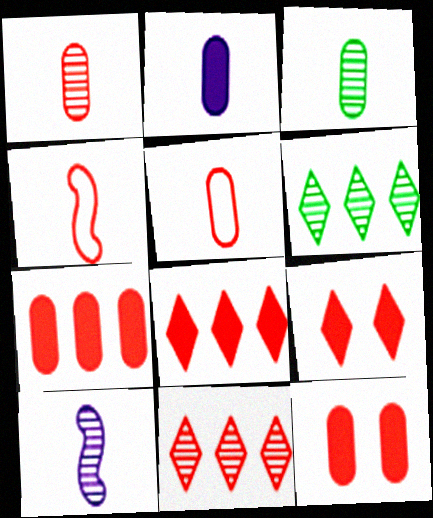[[2, 3, 5], 
[4, 11, 12]]